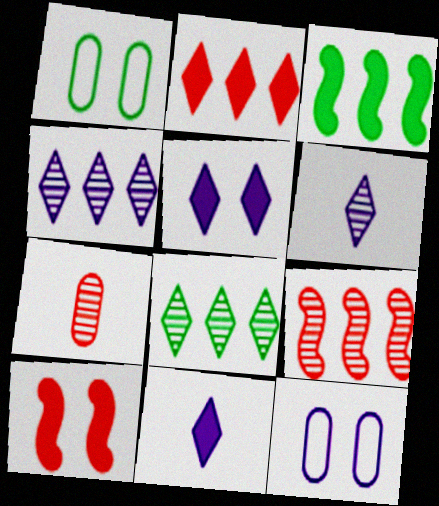[[1, 9, 11]]